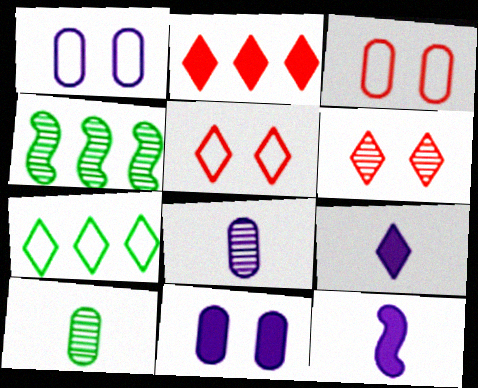[[3, 4, 9], 
[4, 6, 8], 
[6, 7, 9]]